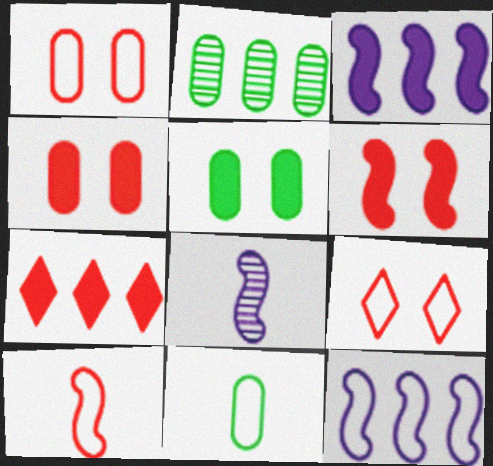[[2, 5, 11], 
[2, 7, 12], 
[9, 11, 12]]